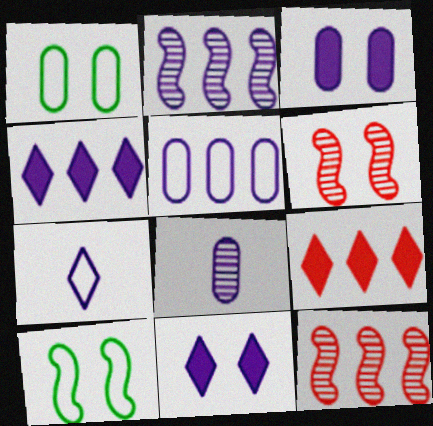[[1, 6, 11], 
[2, 3, 7], 
[2, 4, 5], 
[3, 5, 8], 
[8, 9, 10]]